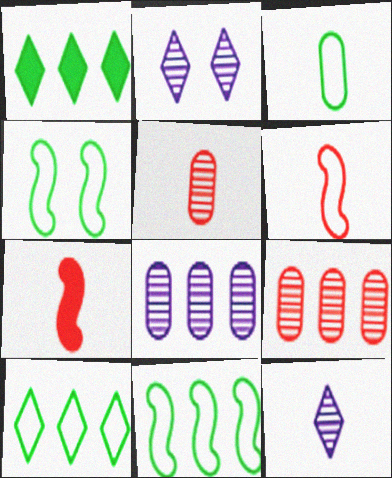[[3, 4, 10], 
[3, 7, 12]]